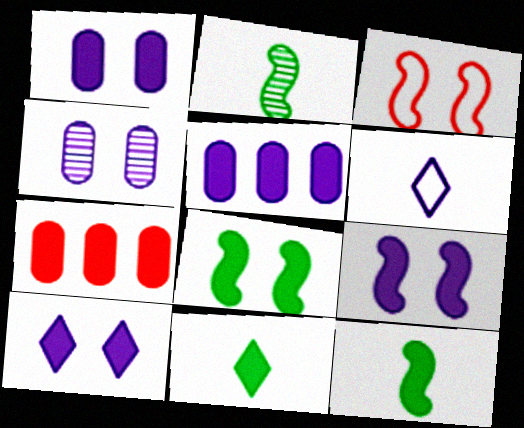[[1, 9, 10], 
[7, 9, 11], 
[7, 10, 12]]